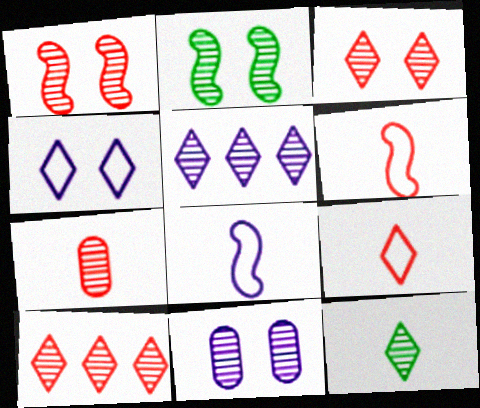[[1, 7, 10], 
[2, 3, 11], 
[2, 5, 7], 
[3, 5, 12]]